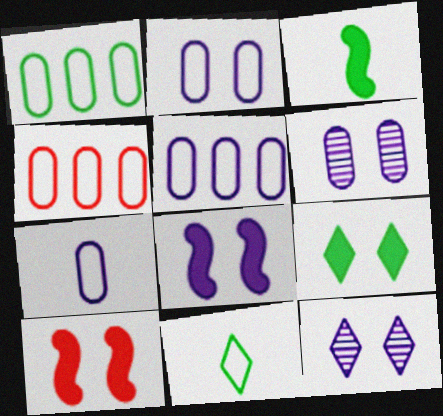[[1, 4, 5], 
[2, 5, 7], 
[2, 8, 12], 
[3, 4, 12]]